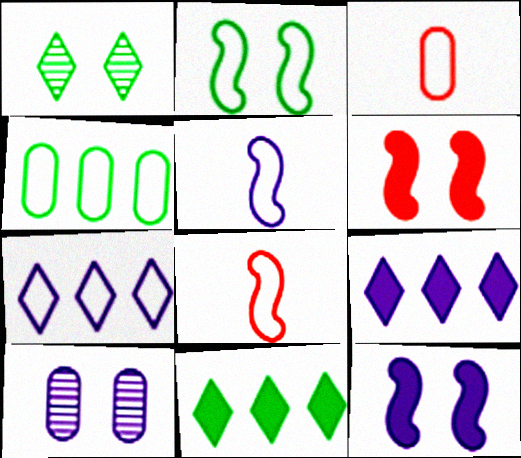[[2, 3, 7], 
[5, 9, 10], 
[8, 10, 11]]